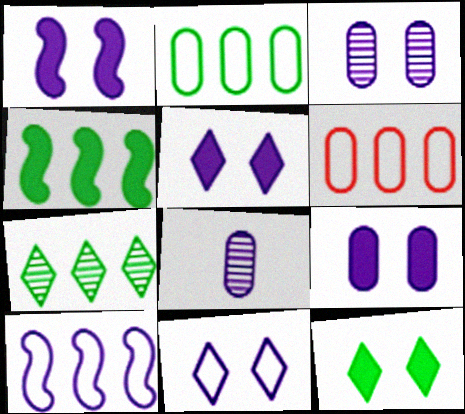[[1, 3, 11], 
[1, 5, 9], 
[2, 4, 7], 
[5, 8, 10]]